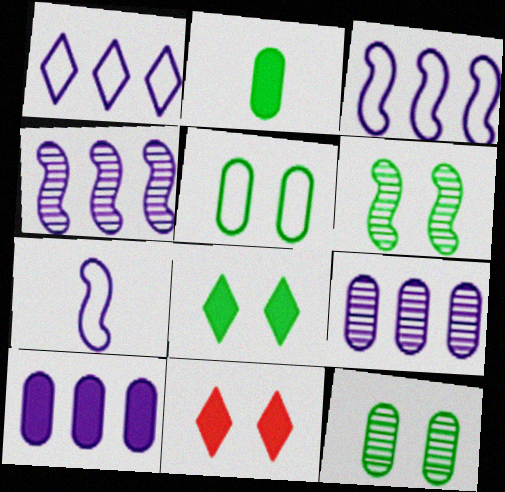[[1, 4, 10], 
[5, 6, 8]]